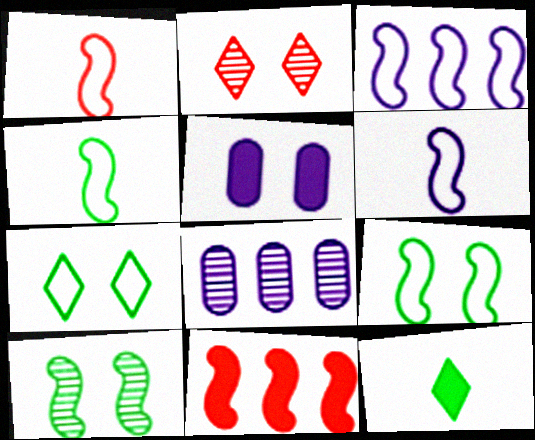[[1, 3, 9], 
[1, 4, 6], 
[2, 5, 9], 
[5, 11, 12], 
[6, 10, 11]]